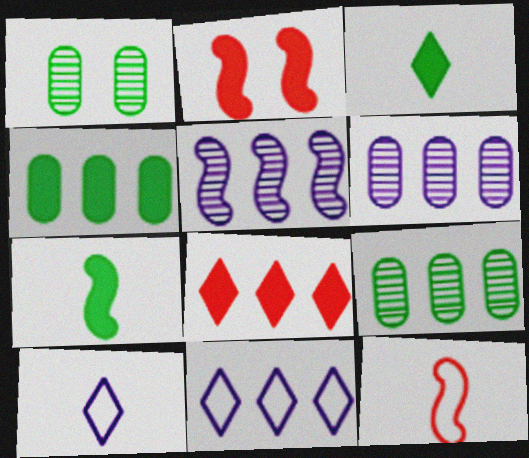[[2, 9, 10]]